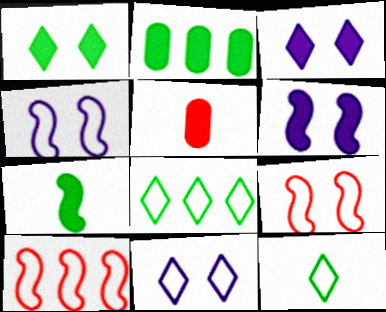[[1, 2, 7]]